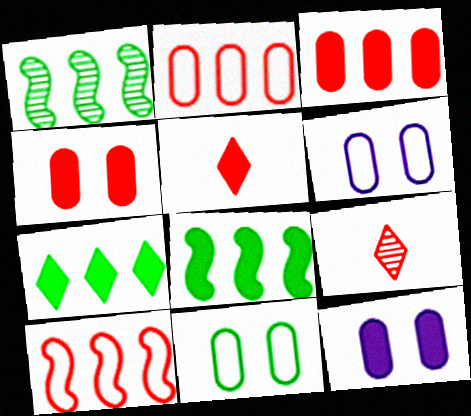[[1, 5, 6], 
[4, 9, 10], 
[5, 8, 12], 
[6, 8, 9]]